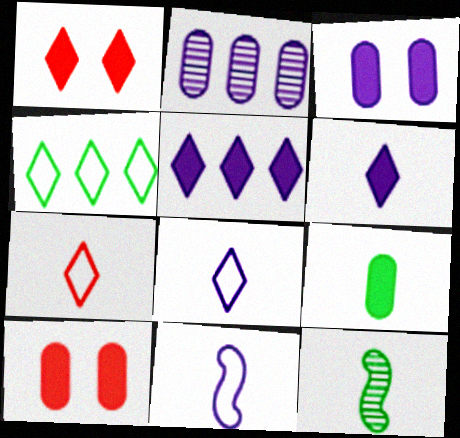[]